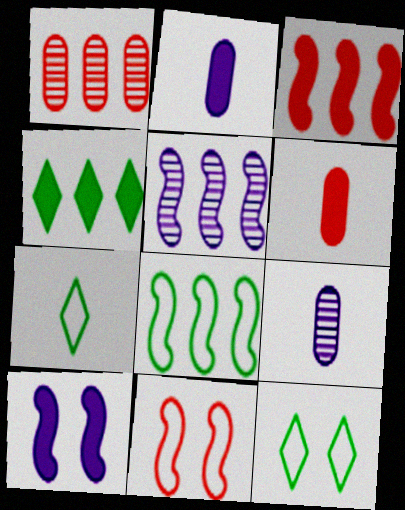[[1, 7, 10], 
[3, 5, 8], 
[3, 9, 12], 
[4, 6, 10], 
[4, 9, 11], 
[5, 6, 12]]